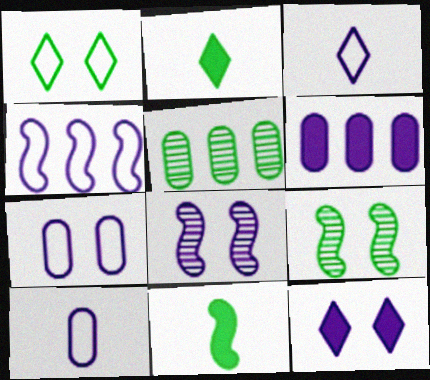[[1, 5, 11], 
[3, 4, 7], 
[3, 6, 8], 
[7, 8, 12]]